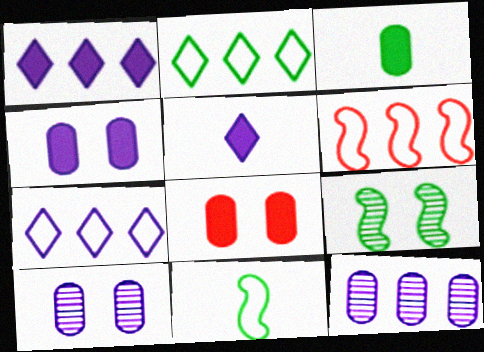[[2, 3, 9]]